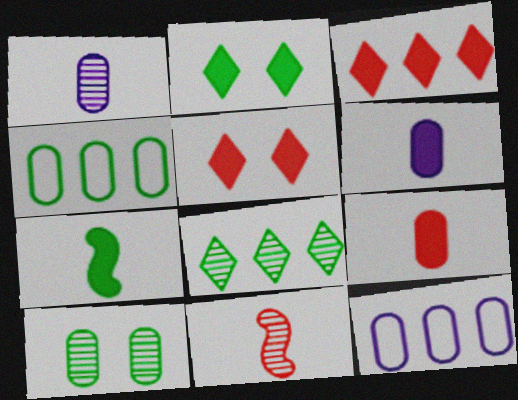[[2, 11, 12], 
[9, 10, 12]]